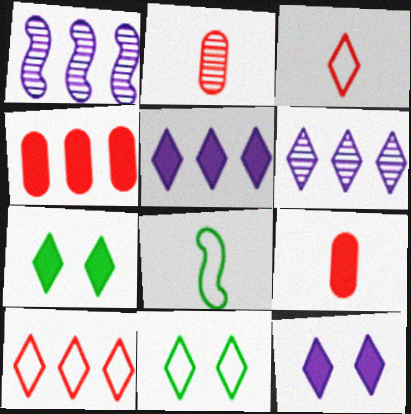[[1, 9, 11], 
[3, 6, 7]]